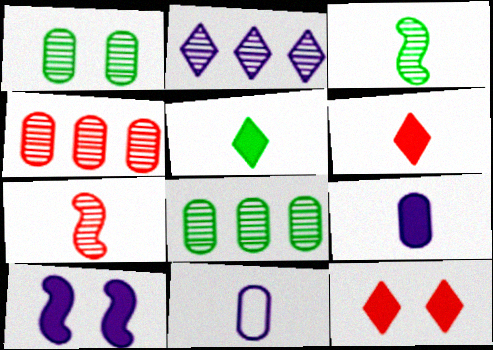[[1, 2, 7], 
[2, 10, 11], 
[3, 6, 11], 
[5, 7, 11]]